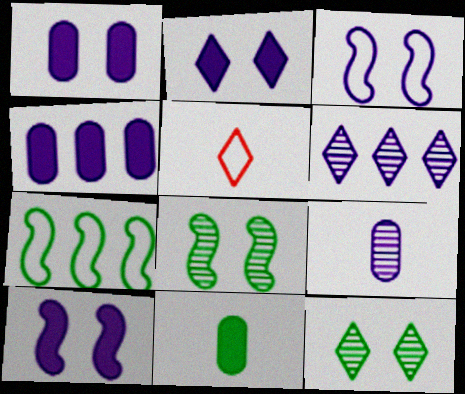[[1, 2, 10], 
[4, 5, 8], 
[7, 11, 12]]